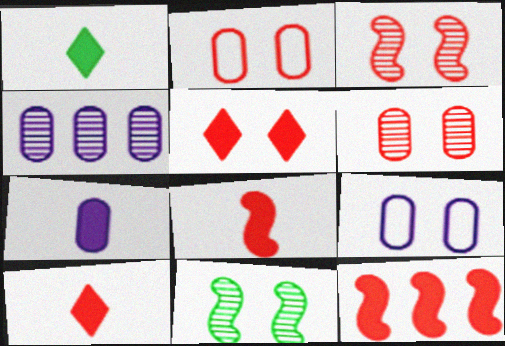[[1, 7, 8], 
[2, 3, 5], 
[4, 7, 9], 
[5, 9, 11]]